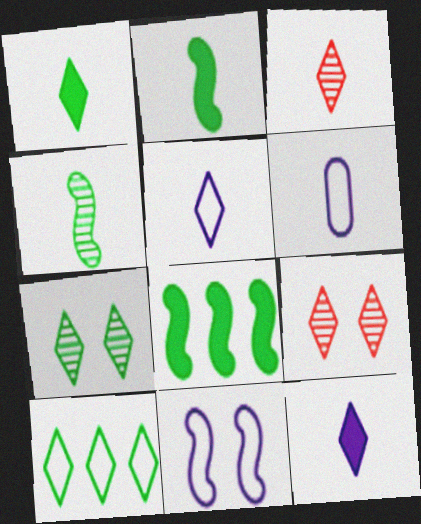[[1, 3, 5], 
[1, 7, 10], 
[2, 3, 6], 
[6, 8, 9], 
[9, 10, 12]]